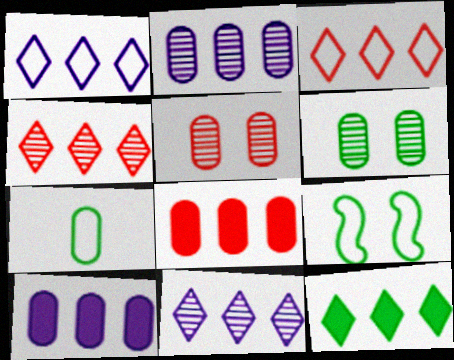[[1, 4, 12], 
[3, 11, 12], 
[5, 7, 10]]